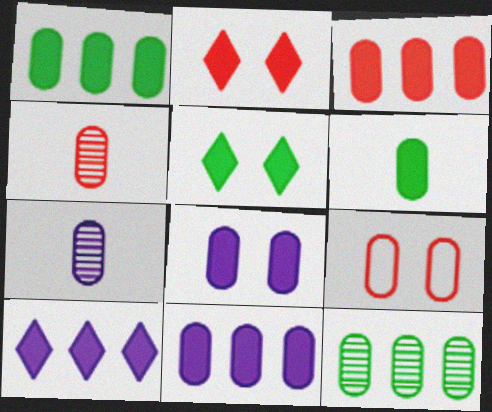[[1, 3, 11], 
[1, 7, 9], 
[3, 4, 9], 
[3, 6, 8]]